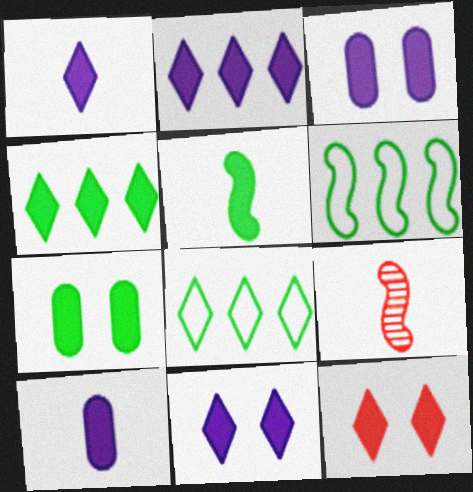[[1, 2, 11], 
[1, 4, 12], 
[3, 8, 9], 
[4, 5, 7]]